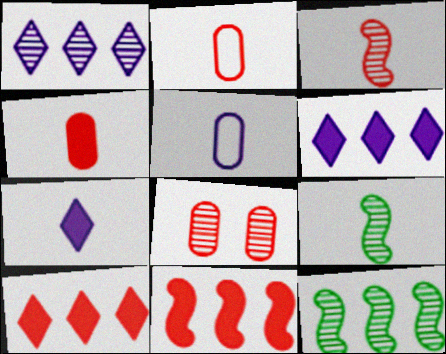[[1, 8, 9], 
[2, 7, 9]]